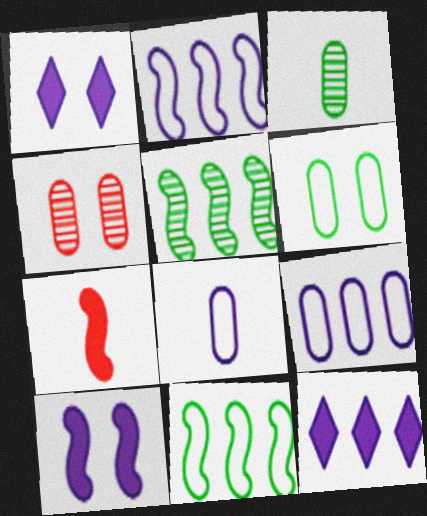[]